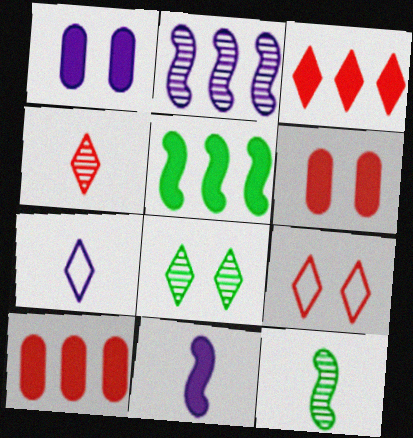[[1, 2, 7], 
[3, 4, 9], 
[3, 7, 8]]